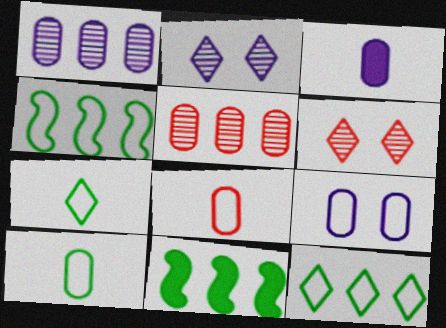[[1, 3, 9], 
[2, 8, 11], 
[3, 4, 6]]